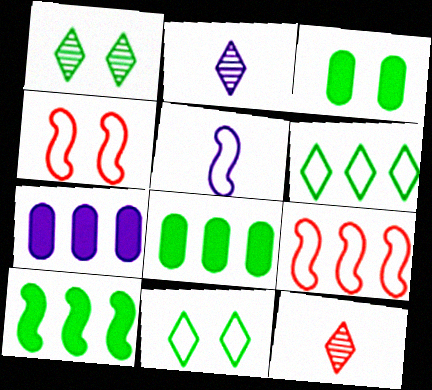[[2, 3, 9], 
[2, 4, 8]]